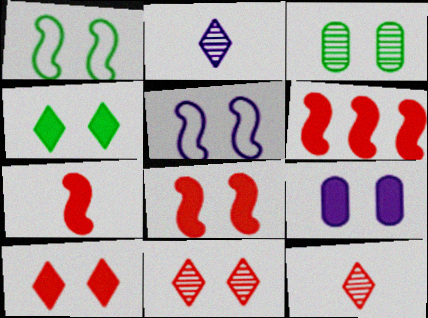[[1, 3, 4], 
[1, 9, 11], 
[3, 5, 10], 
[4, 8, 9], 
[6, 7, 8]]